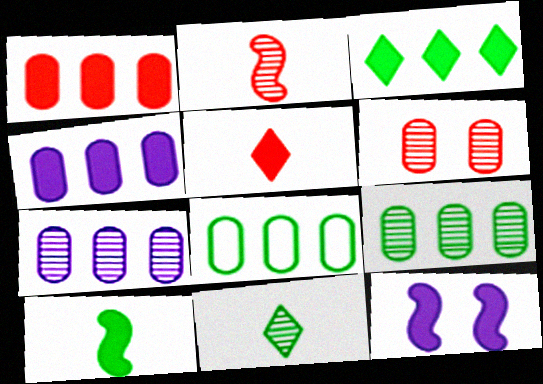[[1, 7, 8]]